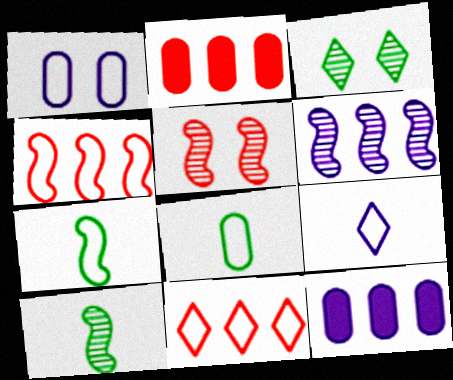[[1, 7, 11], 
[5, 6, 10]]